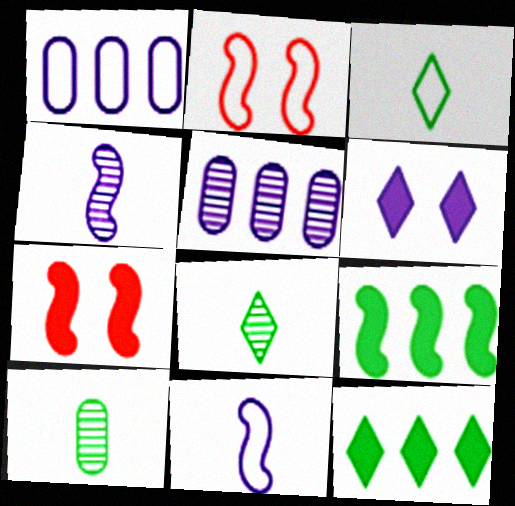[[1, 2, 3], 
[1, 4, 6], 
[1, 7, 8], 
[2, 4, 9], 
[3, 5, 7], 
[5, 6, 11]]